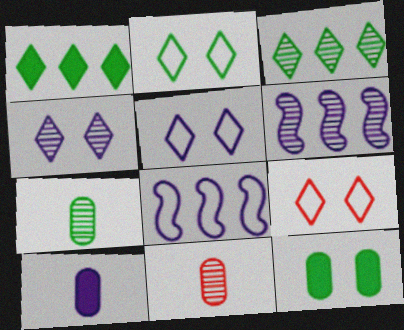[[2, 5, 9], 
[4, 8, 10], 
[5, 6, 10]]